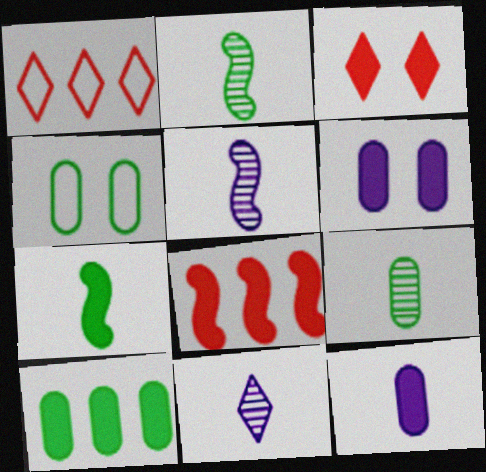[[1, 2, 6], 
[4, 8, 11], 
[4, 9, 10]]